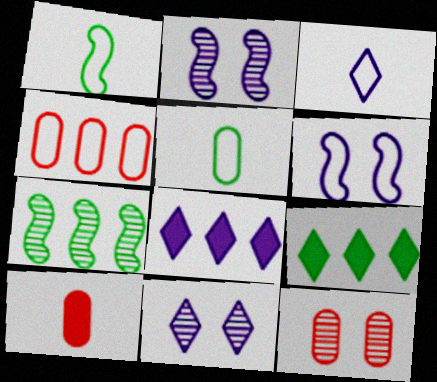[[1, 8, 12], 
[3, 8, 11], 
[4, 7, 8], 
[4, 10, 12]]